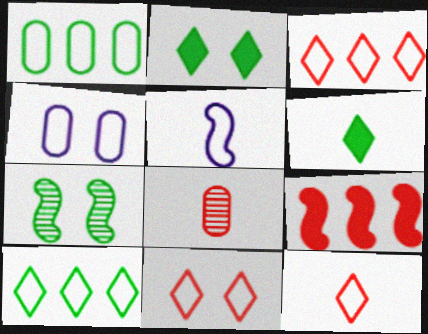[[1, 5, 11], 
[1, 6, 7], 
[3, 11, 12], 
[5, 6, 8], 
[5, 7, 9], 
[8, 9, 11]]